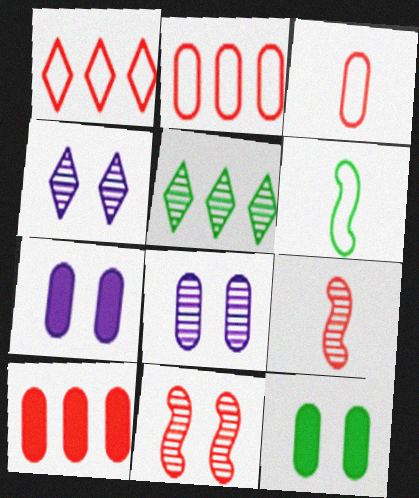[[4, 6, 10], 
[5, 6, 12], 
[5, 8, 9]]